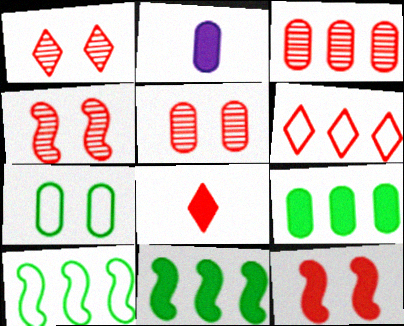[[1, 2, 10], 
[1, 4, 5], 
[1, 6, 8], 
[2, 3, 7]]